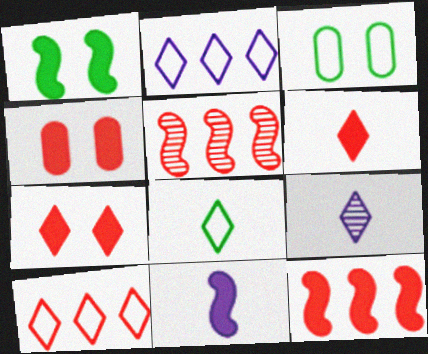[[1, 11, 12], 
[3, 9, 12], 
[4, 6, 12], 
[6, 8, 9]]